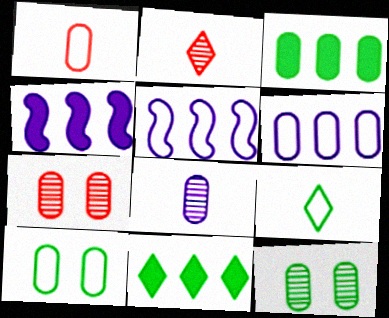[[1, 6, 10], 
[2, 4, 10], 
[4, 7, 9]]